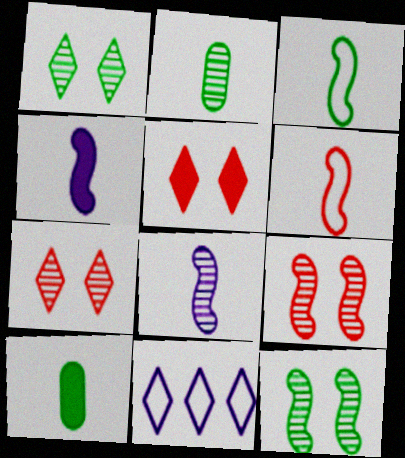[[9, 10, 11]]